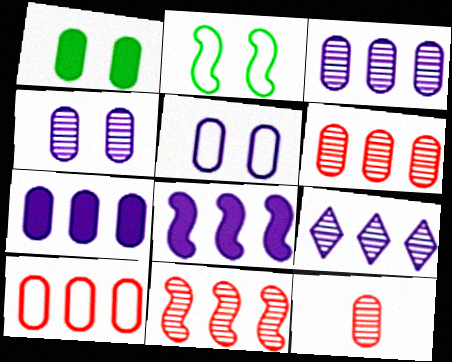[]